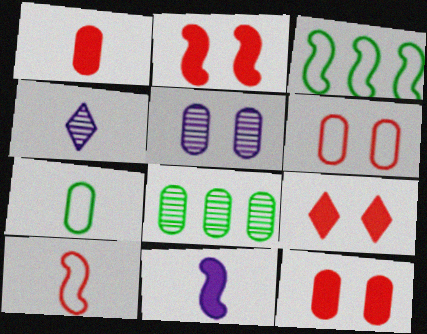[[2, 9, 12], 
[3, 4, 12]]